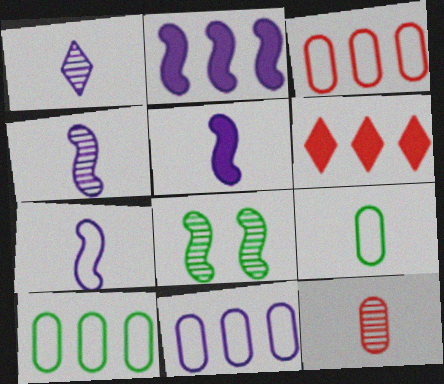[[3, 10, 11], 
[4, 5, 7]]